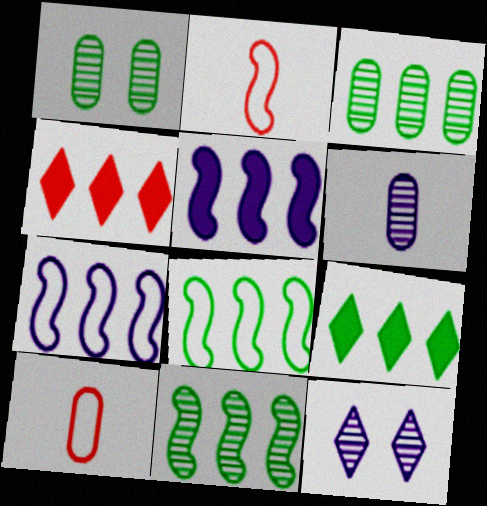[[3, 4, 7], 
[3, 8, 9]]